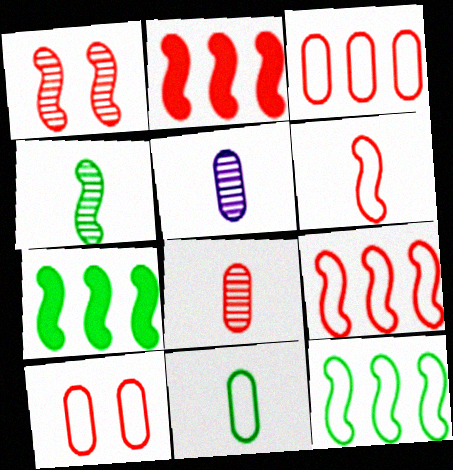[[1, 2, 6]]